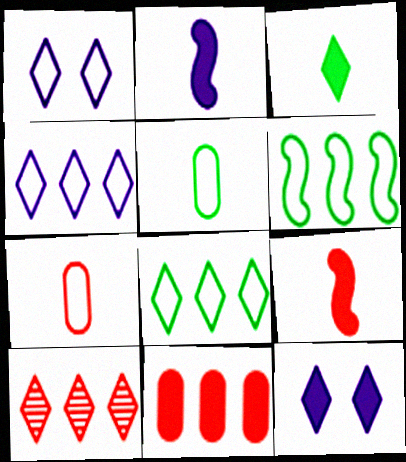[[1, 3, 10], 
[1, 6, 7]]